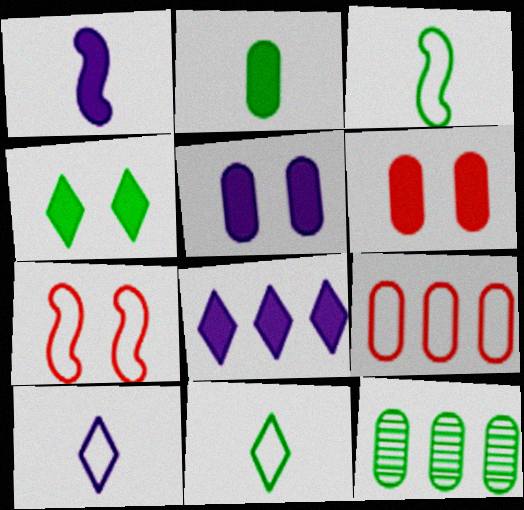[[1, 5, 8], 
[3, 4, 12]]